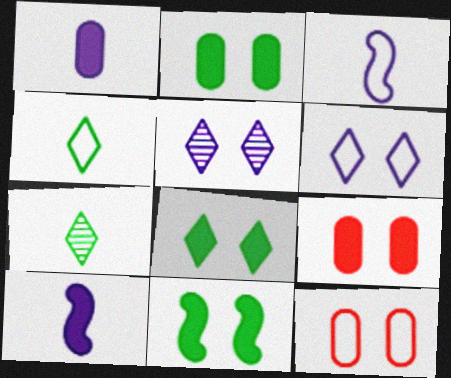[[2, 8, 11], 
[5, 11, 12]]